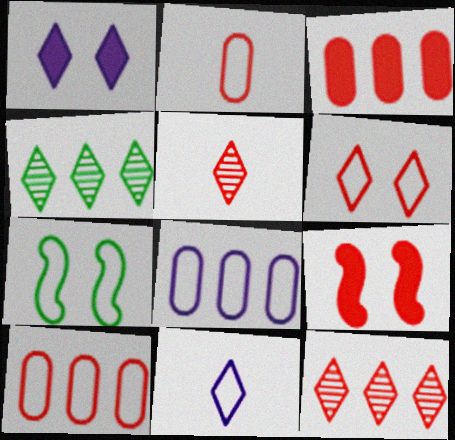[[2, 9, 12], 
[5, 9, 10], 
[7, 10, 11]]